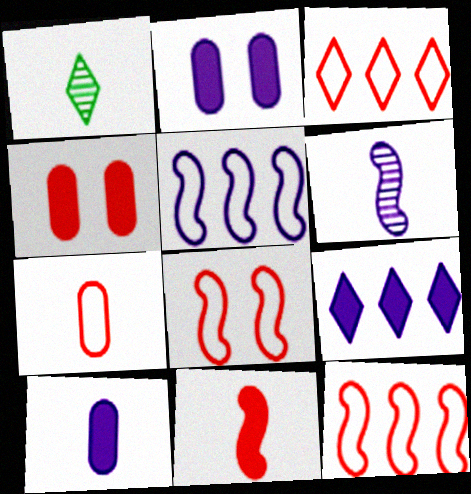[[1, 2, 12], 
[1, 4, 5], 
[3, 7, 8]]